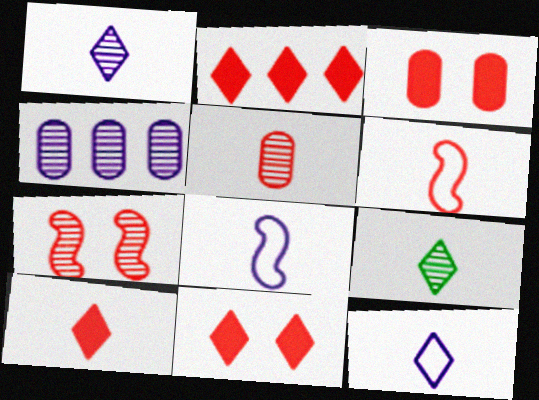[[2, 10, 11], 
[4, 7, 9], 
[5, 6, 10], 
[9, 10, 12]]